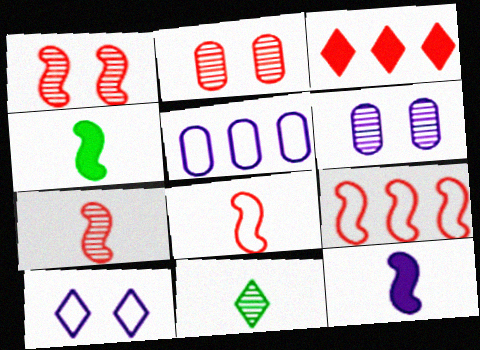[[2, 3, 8], 
[3, 10, 11]]